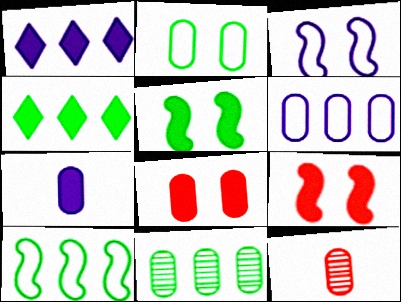[[3, 4, 12], 
[4, 7, 9], 
[4, 10, 11]]